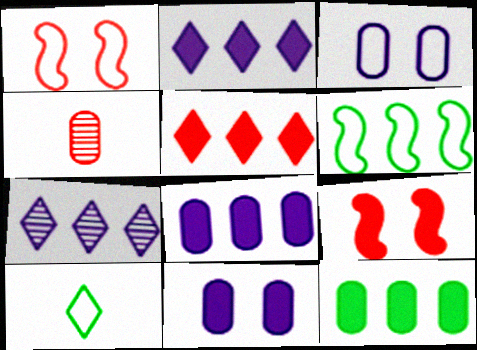[[1, 4, 5], 
[3, 4, 12]]